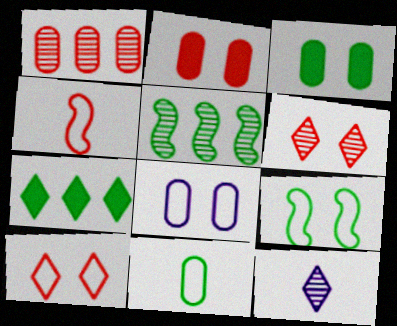[[7, 10, 12], 
[8, 9, 10]]